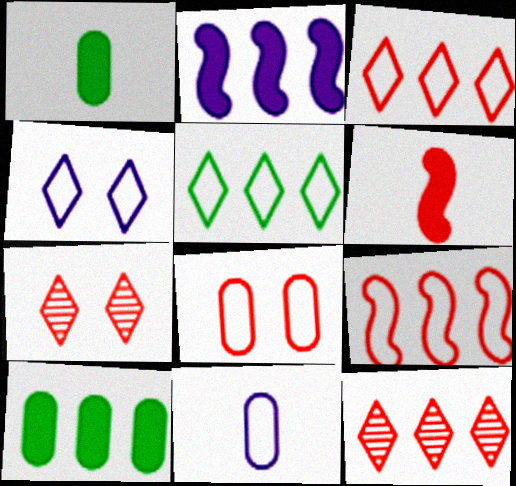[[6, 8, 12]]